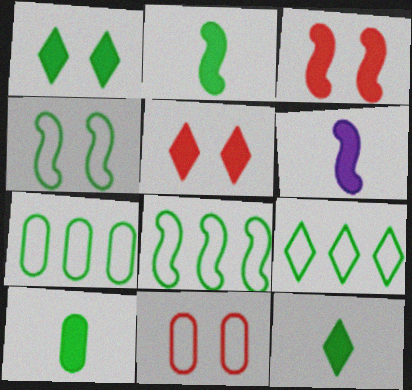[[2, 10, 12], 
[7, 8, 9]]